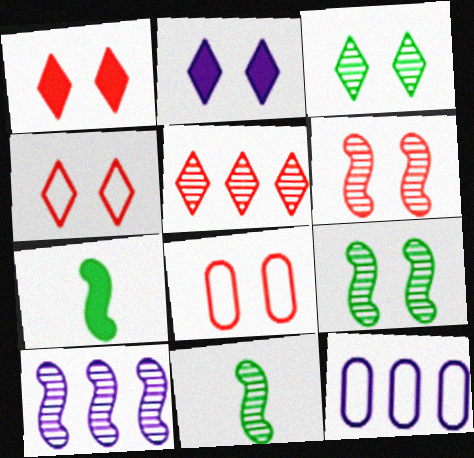[[1, 6, 8], 
[1, 11, 12], 
[2, 3, 4], 
[2, 8, 9], 
[6, 10, 11]]